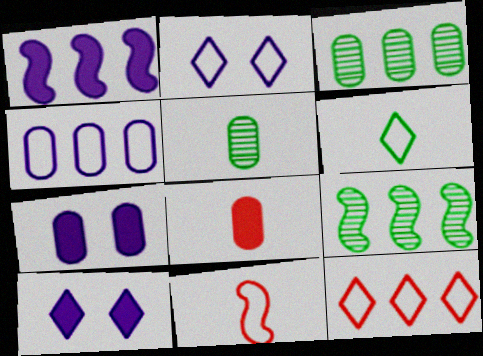[[1, 3, 12], 
[2, 6, 12], 
[2, 8, 9], 
[3, 10, 11]]